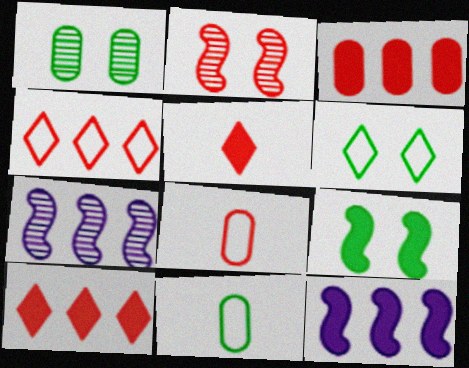[[1, 6, 9], 
[2, 8, 10]]